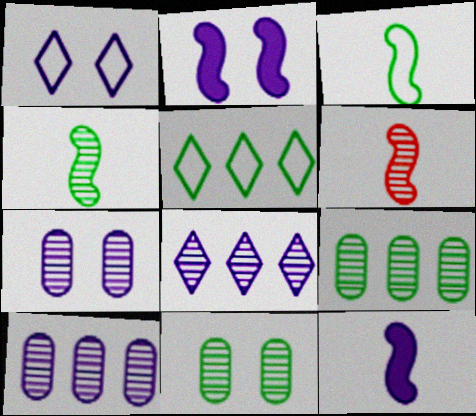[[1, 2, 7], 
[1, 10, 12], 
[3, 6, 12], 
[6, 8, 11]]